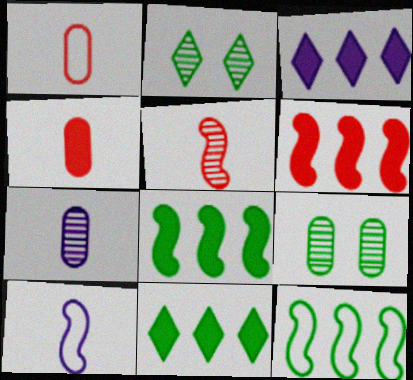[]